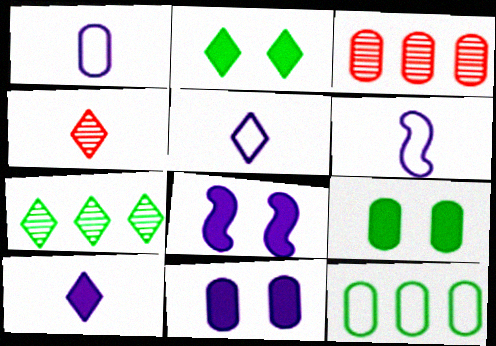[[1, 3, 9], 
[1, 5, 6], 
[2, 3, 6], 
[4, 8, 12]]